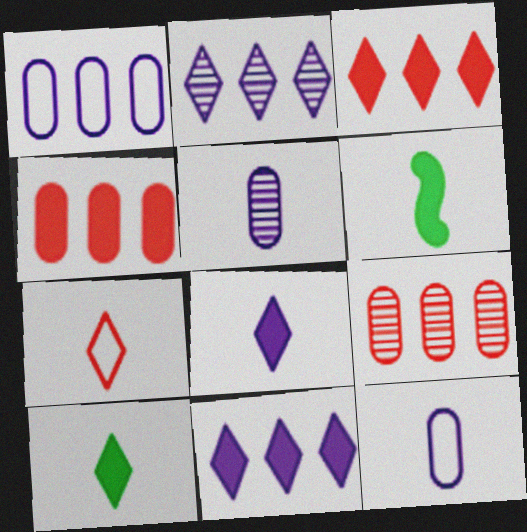[[5, 6, 7]]